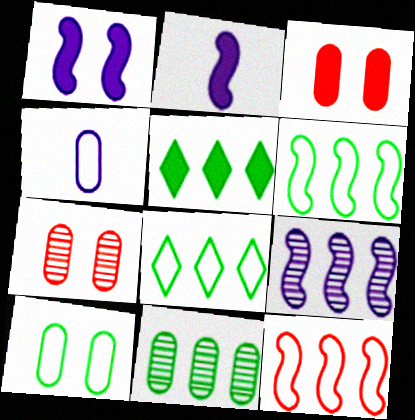[[2, 3, 5], 
[2, 7, 8], 
[3, 4, 11], 
[5, 6, 11]]